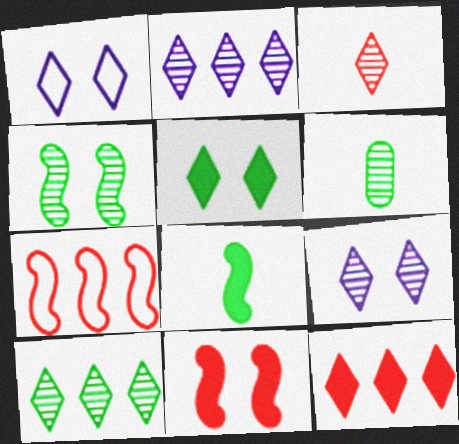[[3, 9, 10], 
[4, 6, 10]]